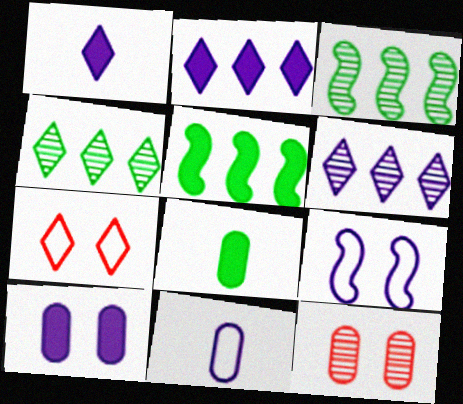[[1, 4, 7]]